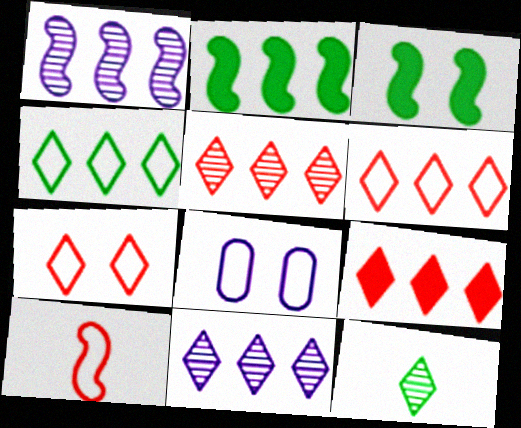[[1, 3, 10], 
[4, 8, 10], 
[4, 9, 11], 
[5, 6, 9]]